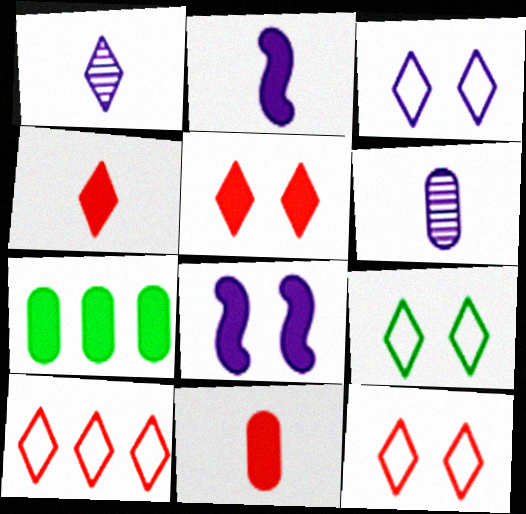[[2, 5, 7], 
[3, 9, 12], 
[4, 7, 8]]